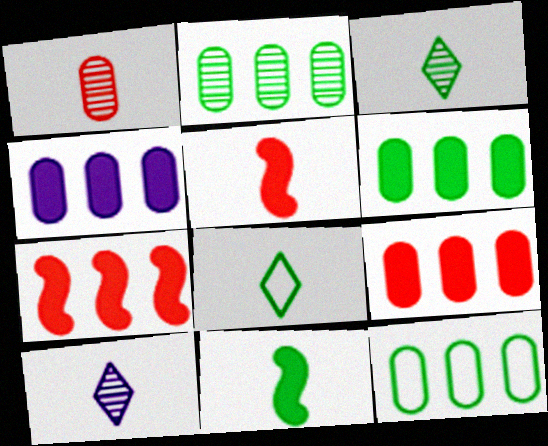[[2, 6, 12], 
[4, 6, 9]]